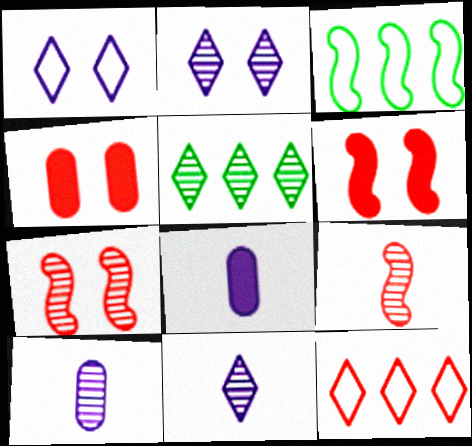[[3, 4, 11], 
[4, 9, 12], 
[5, 7, 10]]